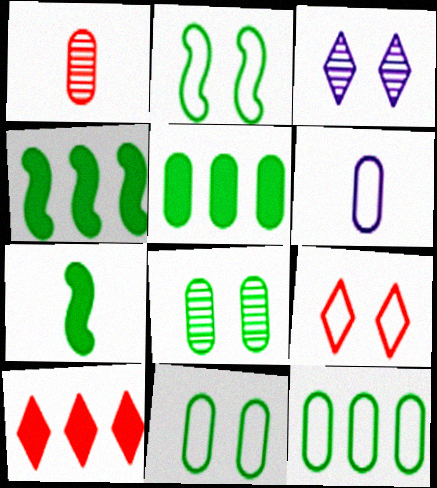[]